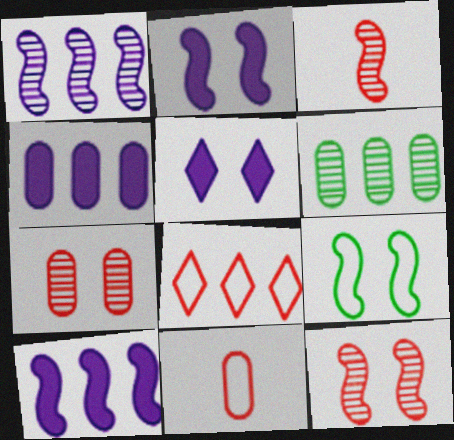[[2, 9, 12], 
[3, 9, 10], 
[5, 7, 9], 
[6, 8, 10]]